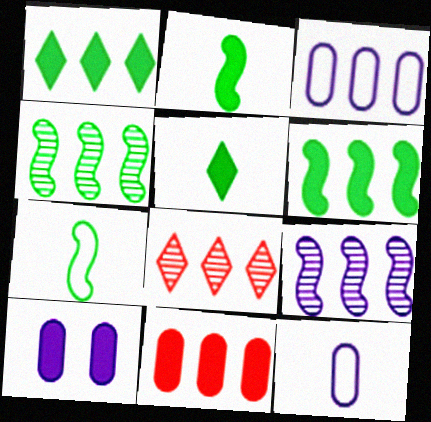[[3, 6, 8], 
[7, 8, 10]]